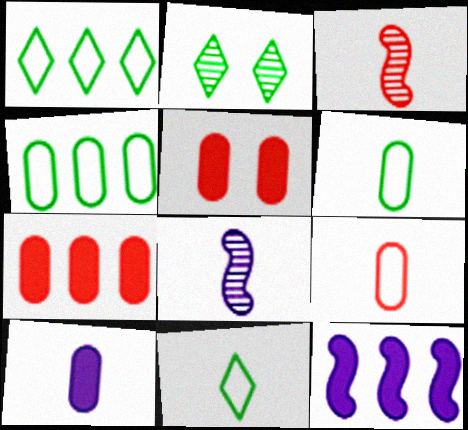[[1, 5, 8], 
[2, 9, 12], 
[3, 10, 11]]